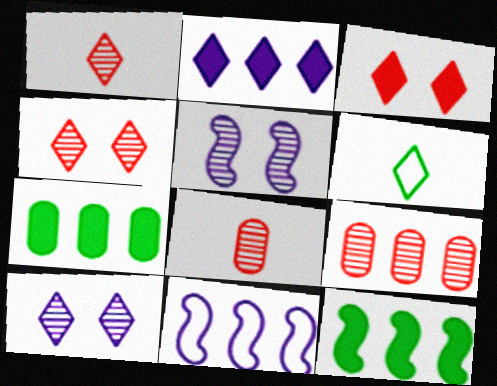[[2, 4, 6]]